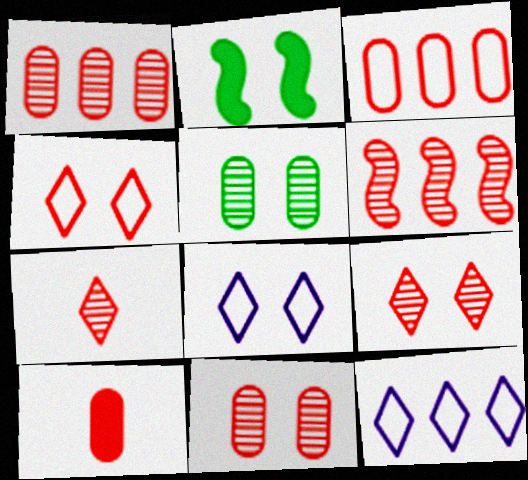[[2, 8, 11], 
[3, 10, 11], 
[4, 6, 10], 
[6, 7, 11]]